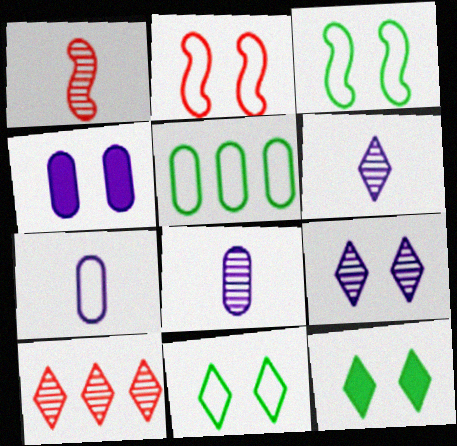[]